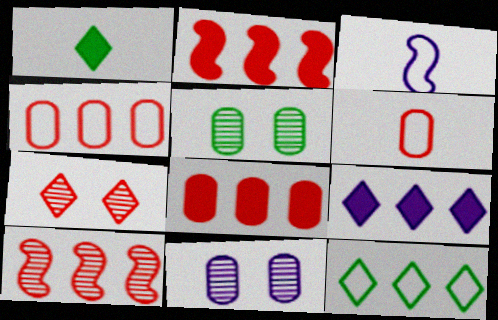[[2, 6, 7], 
[3, 9, 11]]